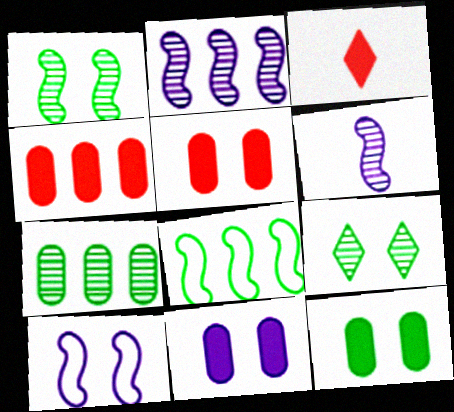[[3, 7, 10], 
[5, 9, 10], 
[5, 11, 12]]